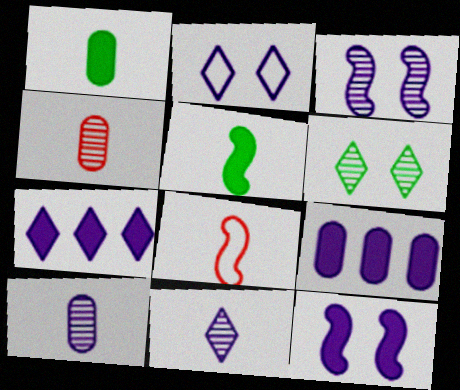[[1, 8, 11], 
[2, 7, 11], 
[6, 8, 9]]